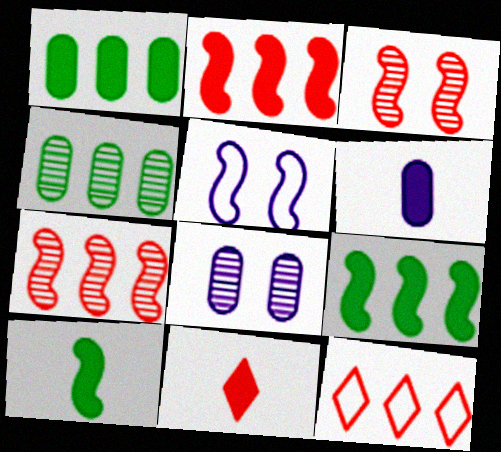[[4, 5, 11], 
[5, 7, 10], 
[6, 10, 11], 
[8, 10, 12]]